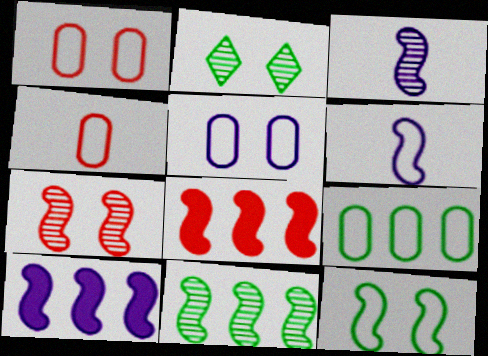[[2, 4, 10], 
[3, 7, 11], 
[3, 8, 12], 
[4, 5, 9]]